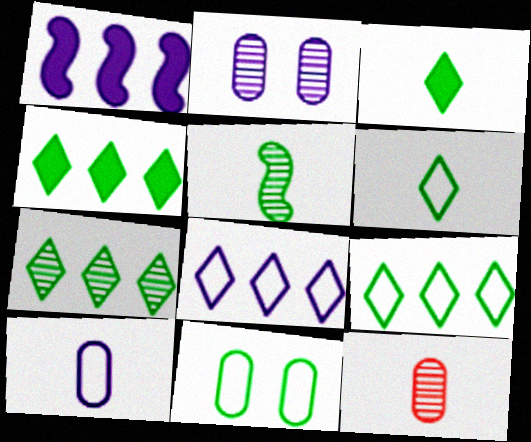[[4, 5, 11], 
[4, 7, 9]]